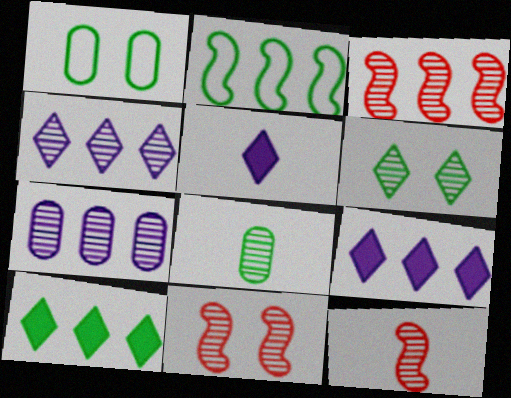[[1, 3, 5], 
[1, 9, 12], 
[3, 11, 12], 
[4, 8, 11], 
[6, 7, 12]]